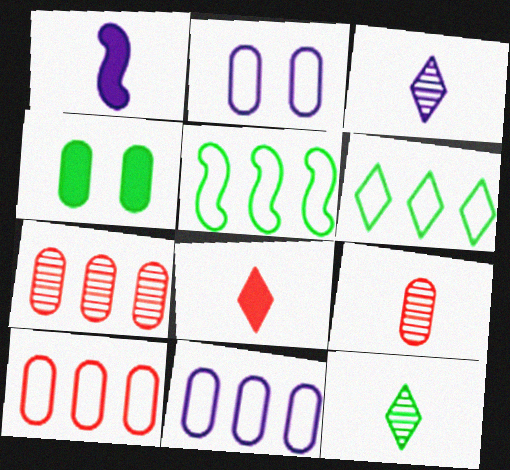[[4, 5, 12], 
[4, 9, 11]]